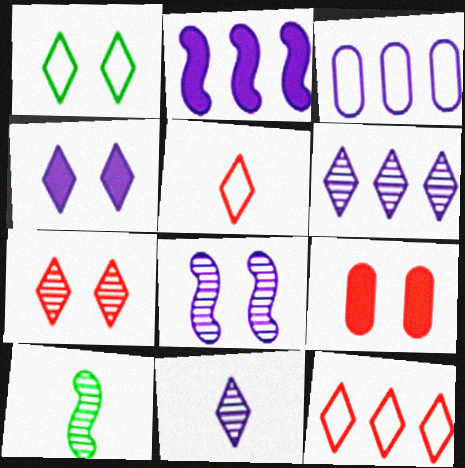[[1, 4, 7], 
[1, 8, 9], 
[2, 3, 6]]